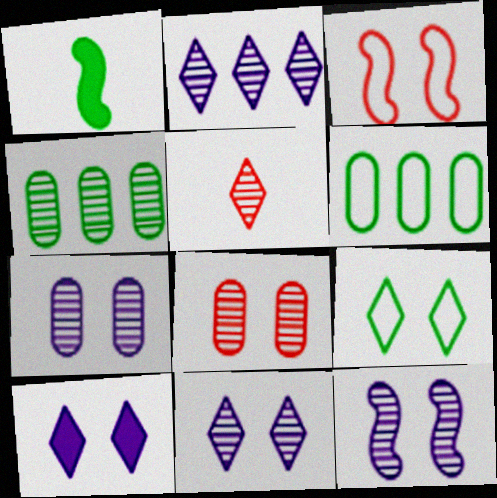[[1, 4, 9], 
[4, 5, 12], 
[7, 11, 12]]